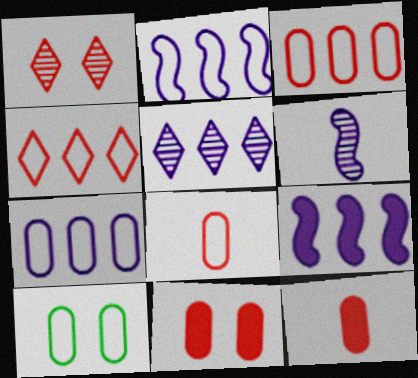[[5, 7, 9], 
[7, 8, 10]]